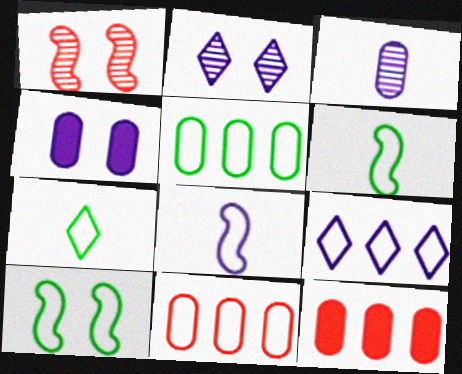[[2, 6, 12], 
[5, 7, 10]]